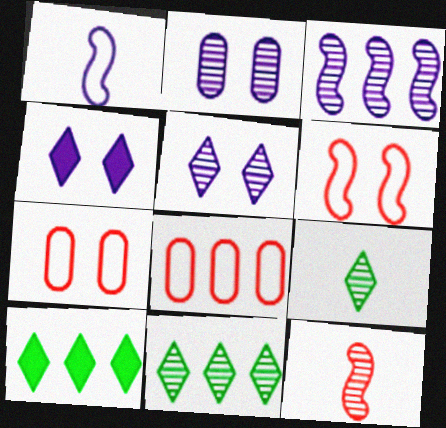[[2, 11, 12], 
[3, 8, 10]]